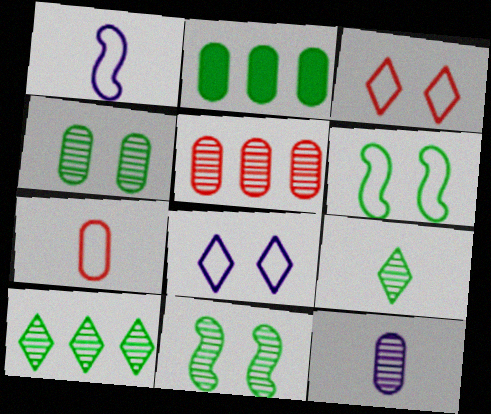[[2, 6, 9], 
[4, 5, 12]]